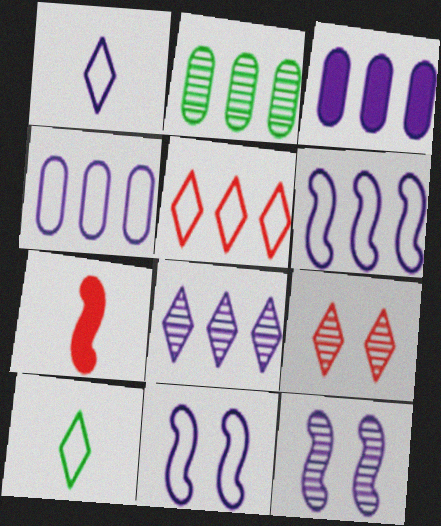[[1, 3, 12], 
[1, 4, 11], 
[3, 6, 8]]